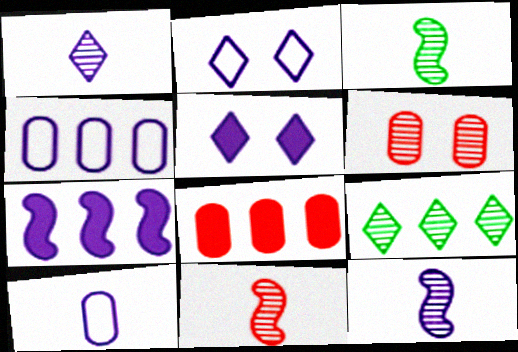[[2, 3, 8], 
[3, 11, 12], 
[4, 5, 12], 
[6, 9, 12]]